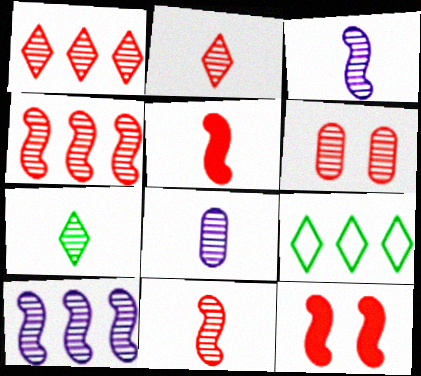[[1, 6, 11], 
[2, 4, 6], 
[6, 7, 10], 
[7, 8, 11], 
[8, 9, 12]]